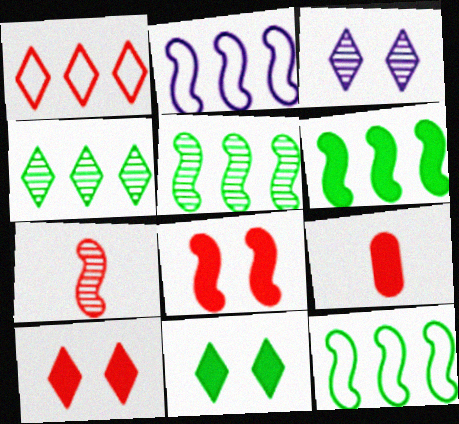[[3, 9, 12], 
[5, 6, 12]]